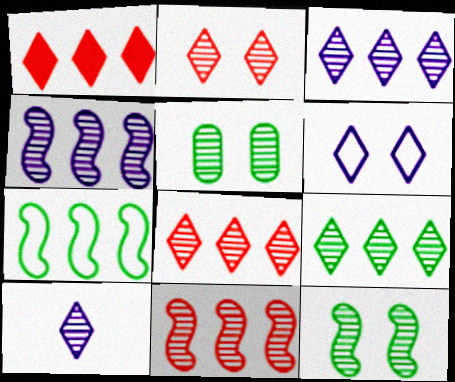[[2, 9, 10], 
[3, 8, 9], 
[5, 10, 11]]